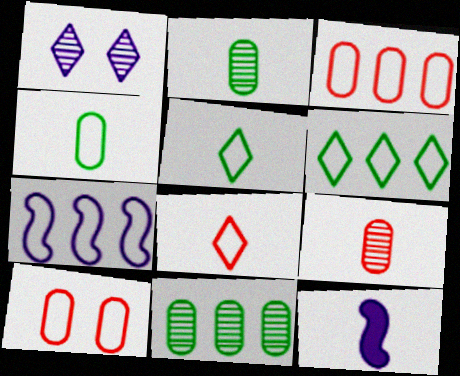[[2, 8, 12], 
[3, 6, 7], 
[5, 7, 10], 
[5, 9, 12]]